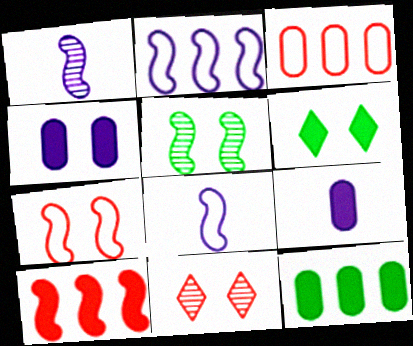[[1, 3, 6], 
[5, 8, 10], 
[6, 9, 10], 
[8, 11, 12]]